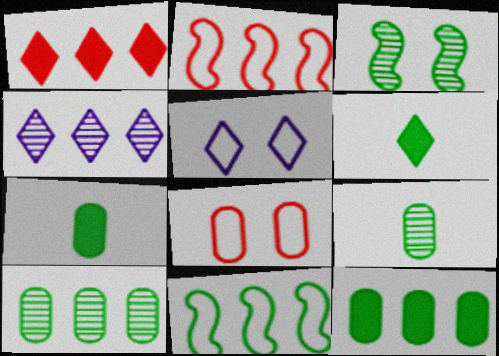[[2, 4, 12]]